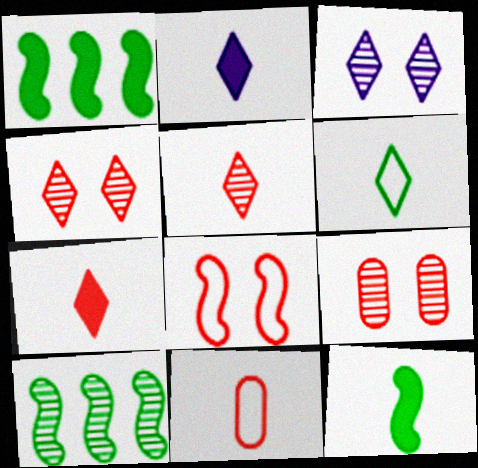[[1, 3, 11], 
[2, 5, 6]]